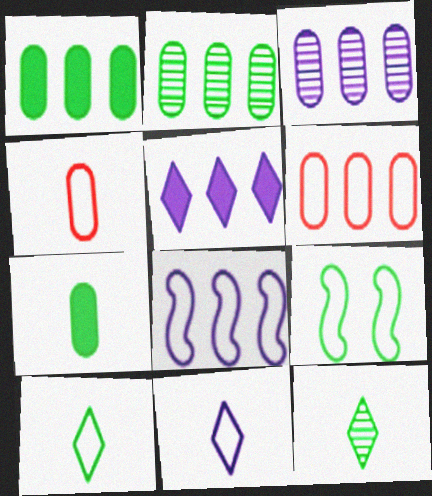[[1, 3, 6], 
[1, 9, 12], 
[3, 5, 8], 
[6, 9, 11]]